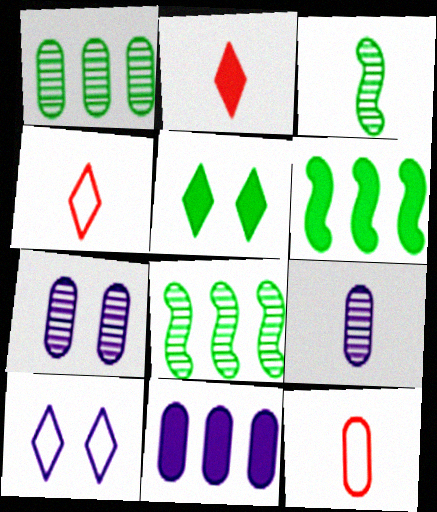[[4, 6, 7]]